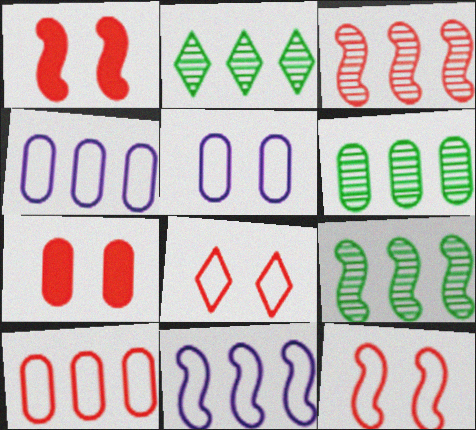[[2, 6, 9]]